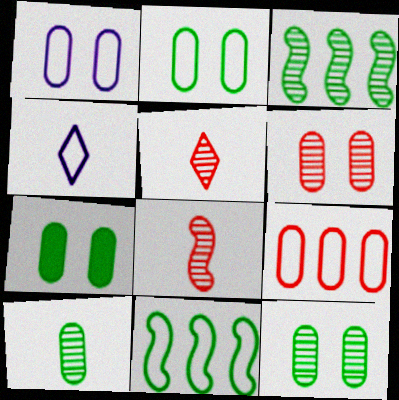[[1, 6, 7], 
[2, 7, 12]]